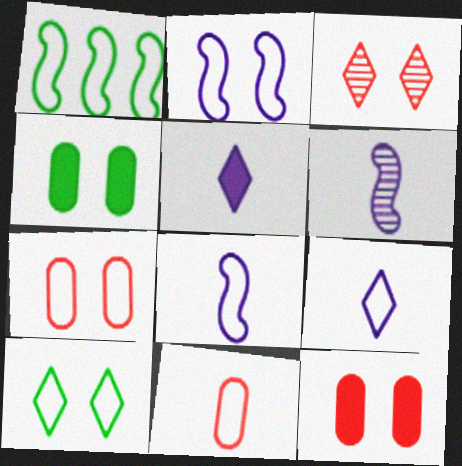[[1, 7, 9], 
[2, 3, 4], 
[2, 7, 10]]